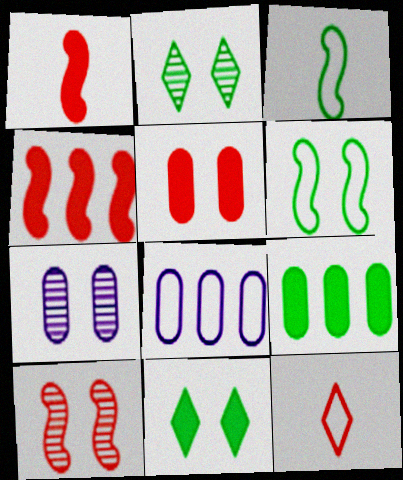[[1, 2, 8], 
[2, 3, 9], 
[2, 7, 10], 
[6, 8, 12]]